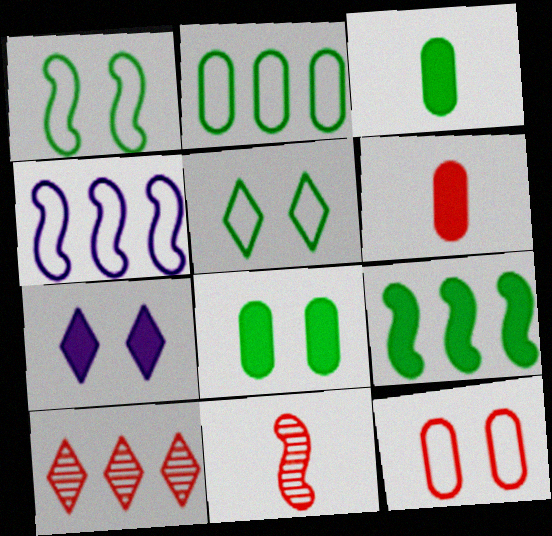[[2, 7, 11], 
[6, 7, 9]]